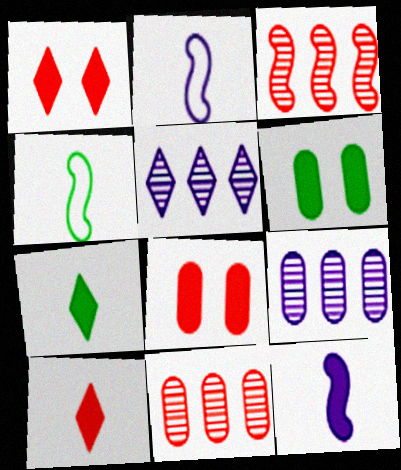[[1, 4, 9], 
[4, 5, 8]]